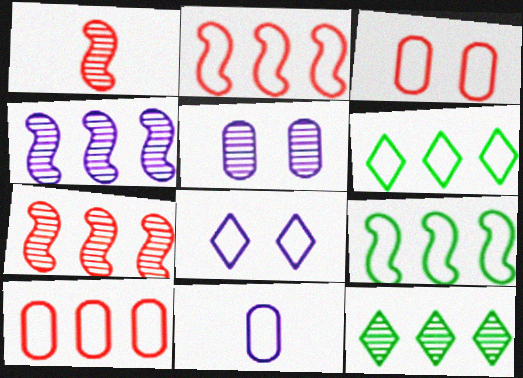[[1, 5, 12]]